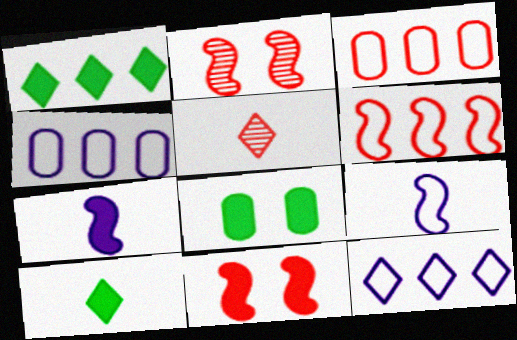[[2, 4, 10], 
[3, 5, 11]]